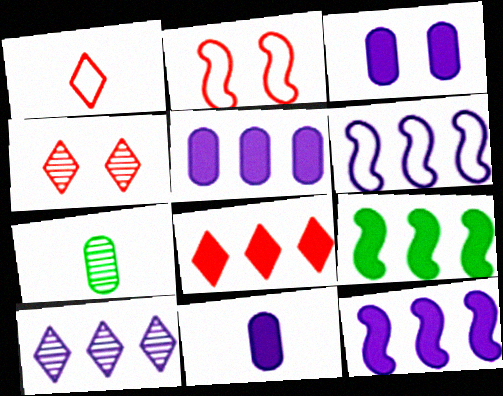[[1, 4, 8], 
[3, 5, 11], 
[5, 6, 10], 
[5, 8, 9]]